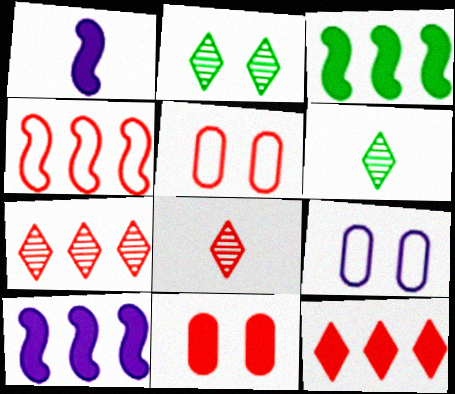[[3, 8, 9], 
[4, 8, 11], 
[5, 6, 10]]